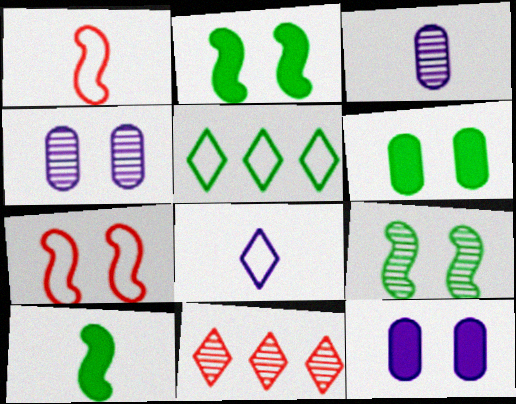[[3, 9, 11]]